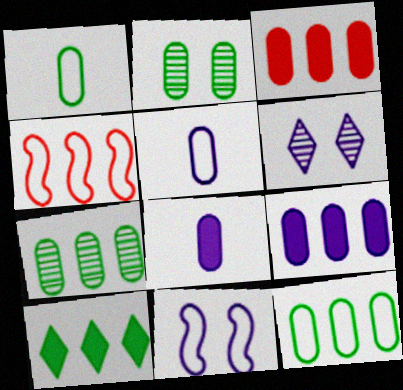[[2, 3, 5]]